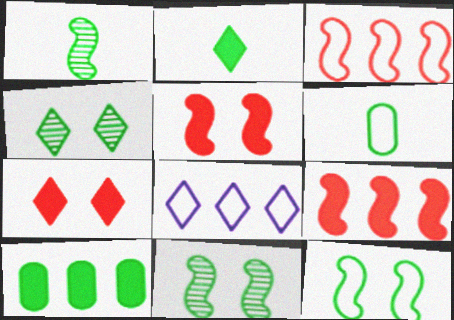[[1, 2, 6]]